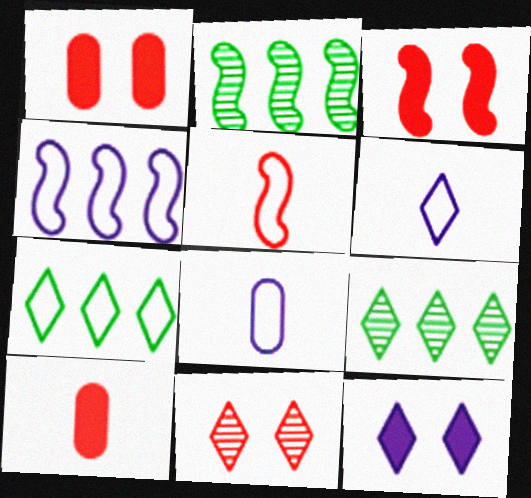[[1, 2, 6], 
[3, 8, 9]]